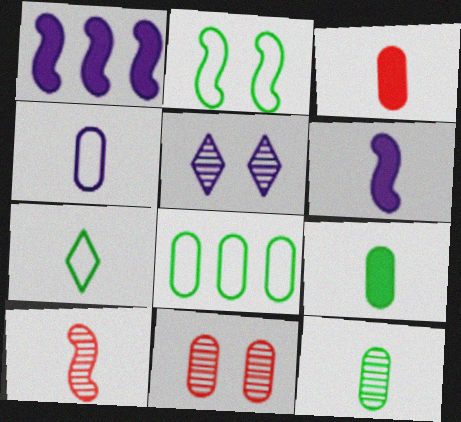[[1, 2, 10], 
[1, 4, 5], 
[1, 7, 11], 
[2, 7, 8], 
[3, 4, 12]]